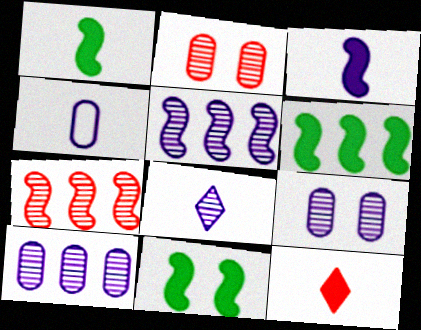[[1, 6, 11], 
[3, 4, 8], 
[5, 8, 9]]